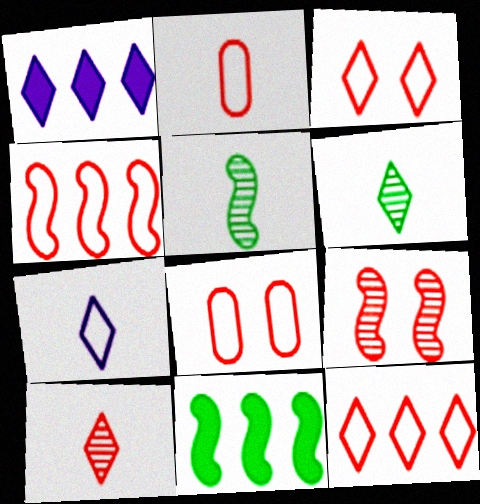[[1, 3, 6], 
[1, 5, 8], 
[2, 3, 4]]